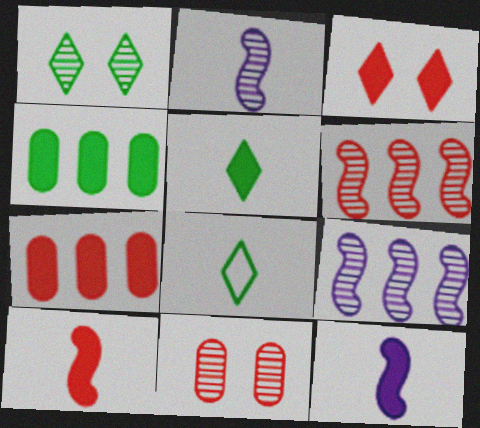[[3, 4, 12], 
[3, 7, 10]]